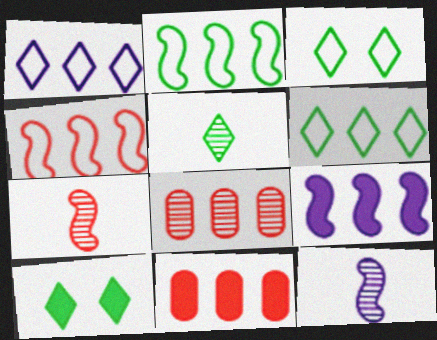[[3, 11, 12], 
[5, 6, 10], 
[6, 8, 9]]